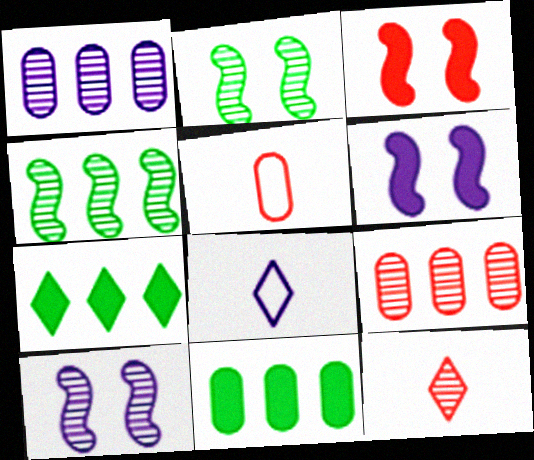[[1, 2, 12], 
[1, 6, 8], 
[5, 7, 10]]